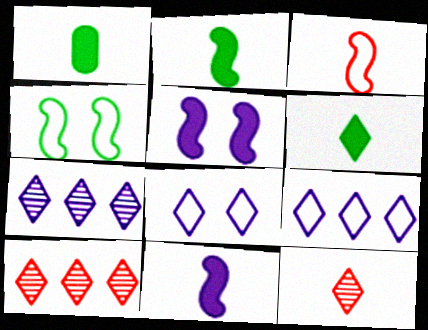[[1, 2, 6], 
[6, 8, 10]]